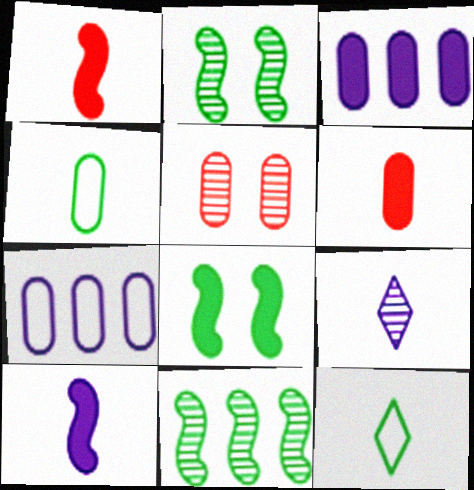[[1, 4, 9], 
[3, 4, 5], 
[5, 9, 11]]